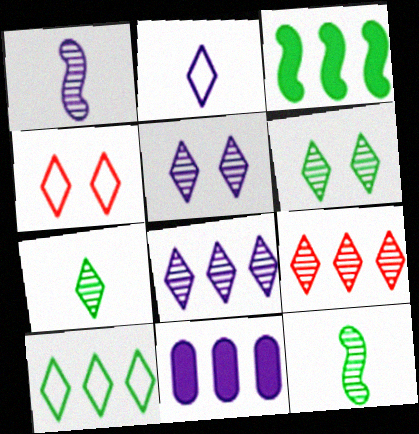[[2, 4, 10], 
[4, 11, 12], 
[5, 7, 9]]